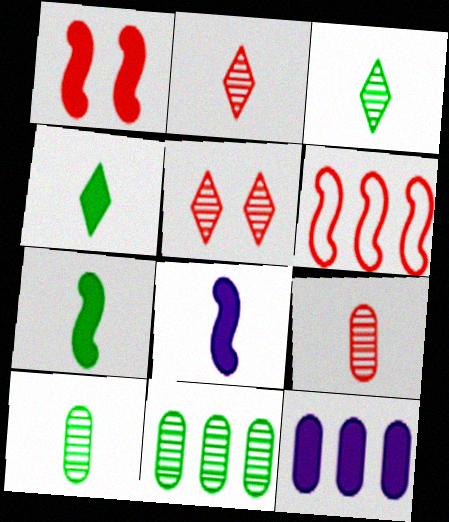[[1, 4, 12]]